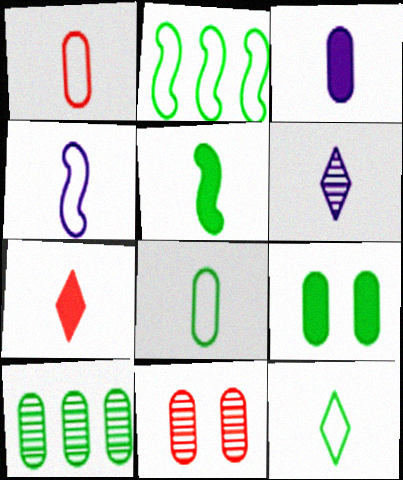[[1, 4, 12], 
[1, 5, 6], 
[3, 4, 6], 
[3, 5, 7], 
[6, 7, 12], 
[8, 9, 10]]